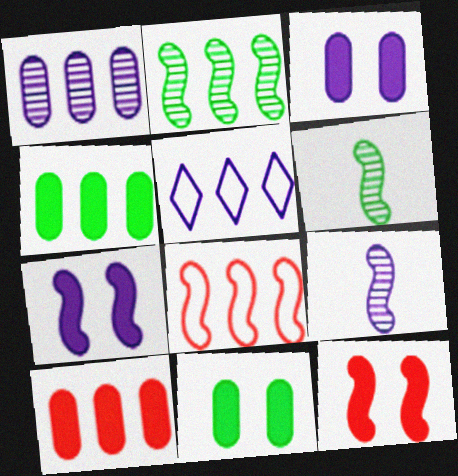[[2, 5, 10], 
[3, 5, 9], 
[6, 7, 8]]